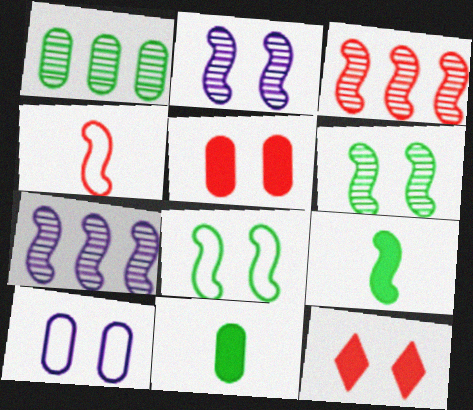[[6, 10, 12]]